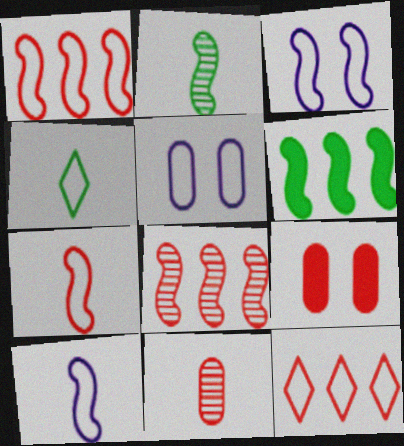[[1, 4, 5]]